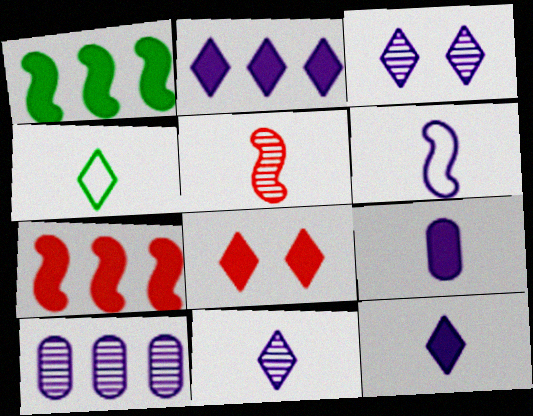[[1, 8, 9], 
[4, 5, 9], 
[6, 9, 11]]